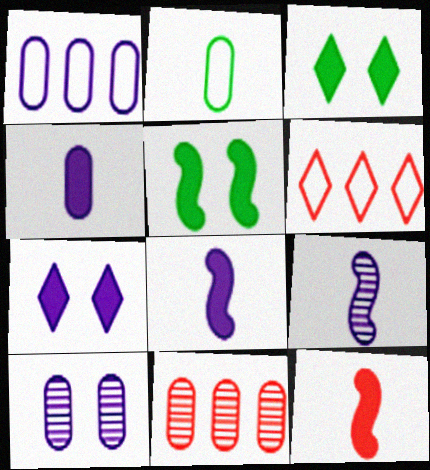[[1, 4, 10], 
[1, 7, 9]]